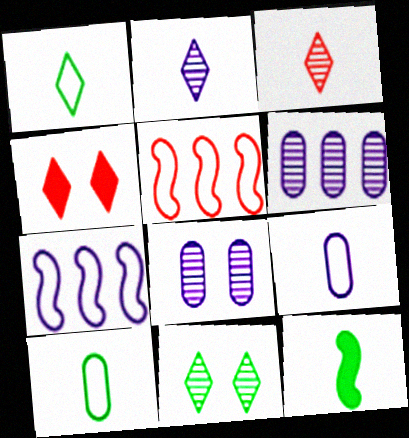[[3, 9, 12]]